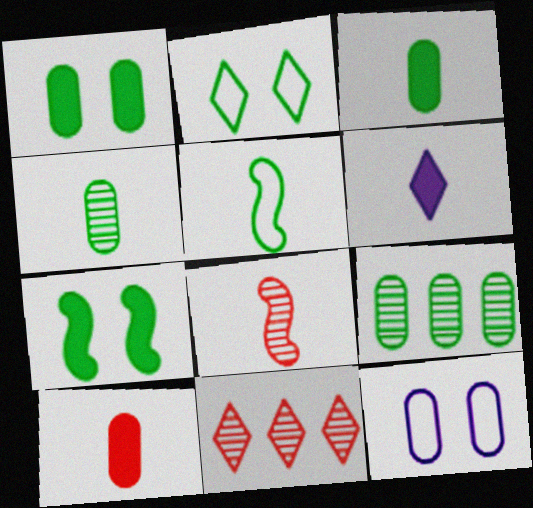[[2, 6, 11], 
[9, 10, 12]]